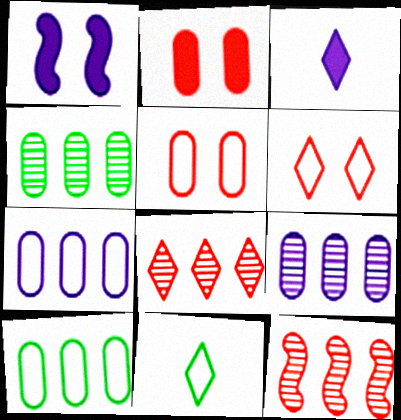[]